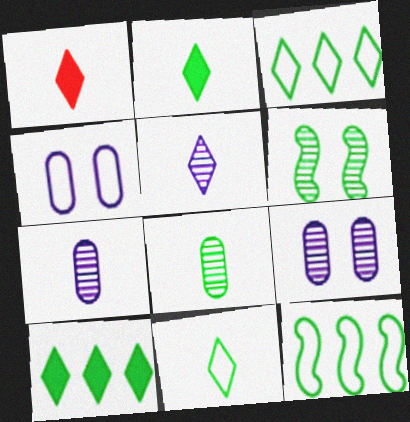[[1, 5, 11], 
[1, 9, 12]]